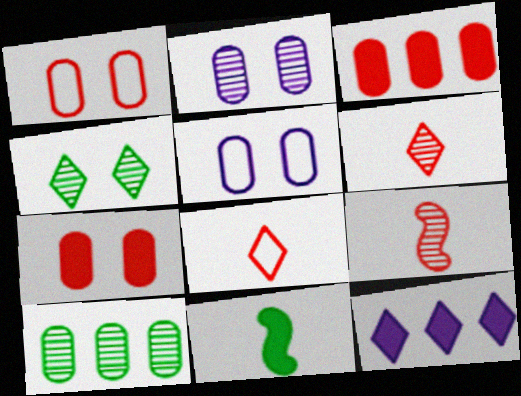[[4, 8, 12], 
[7, 11, 12]]